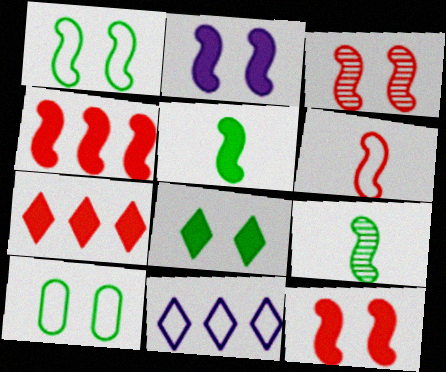[[1, 2, 3], 
[2, 4, 5], 
[3, 4, 6], 
[6, 10, 11]]